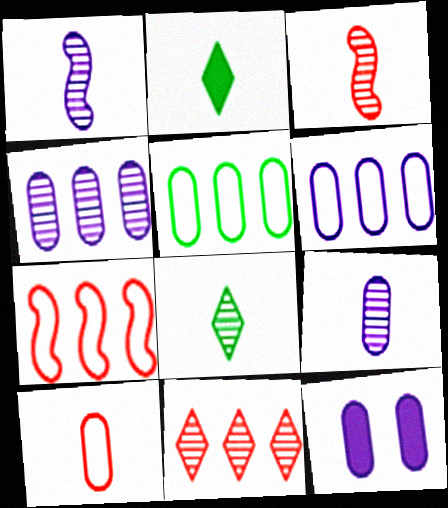[[1, 2, 10], 
[3, 8, 9], 
[6, 9, 12], 
[7, 8, 12]]